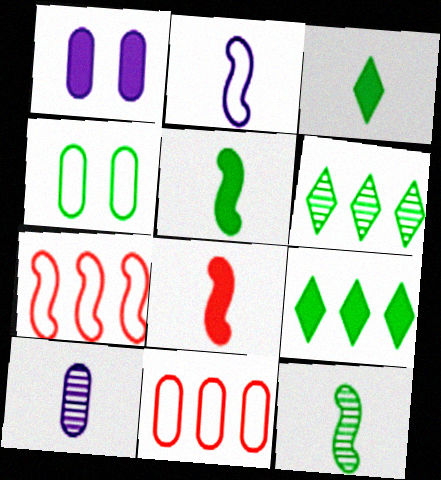[[1, 8, 9], 
[2, 8, 12], 
[4, 5, 6], 
[4, 9, 12]]